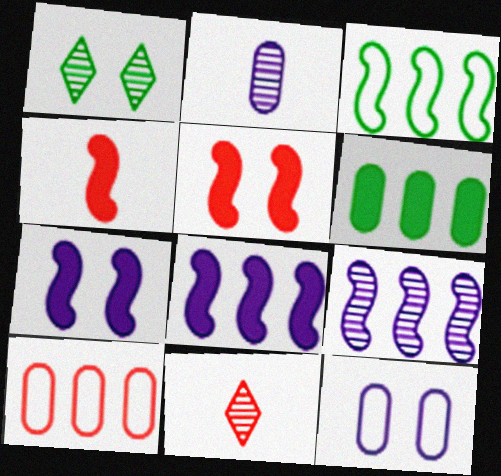[[1, 5, 12], 
[5, 10, 11]]